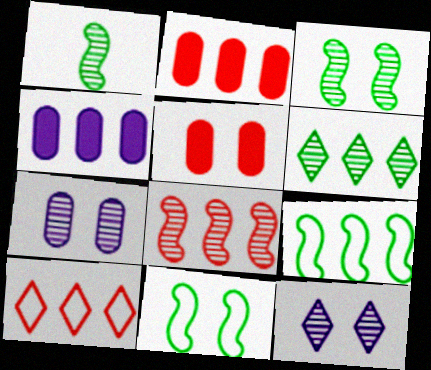[[2, 8, 10], 
[5, 11, 12]]